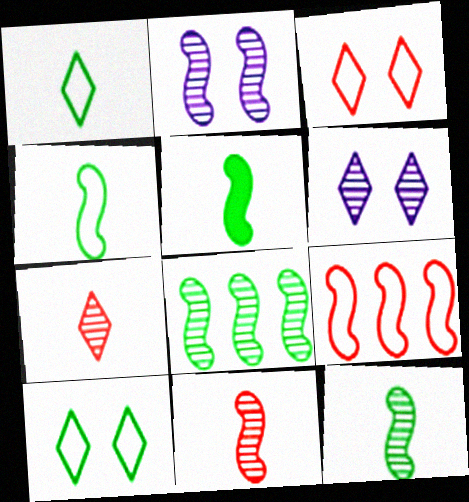[[2, 5, 9], 
[2, 8, 11], 
[4, 5, 12]]